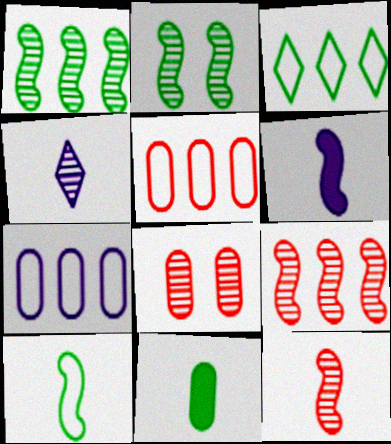[[1, 4, 8], 
[2, 3, 11], 
[3, 6, 8], 
[6, 10, 12], 
[7, 8, 11]]